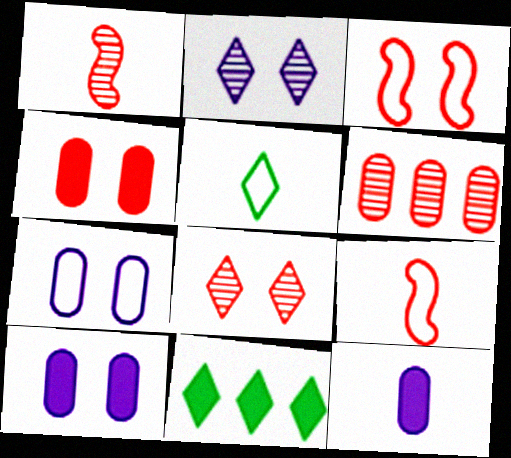[[1, 5, 12], 
[1, 6, 8], 
[1, 7, 11], 
[3, 4, 8]]